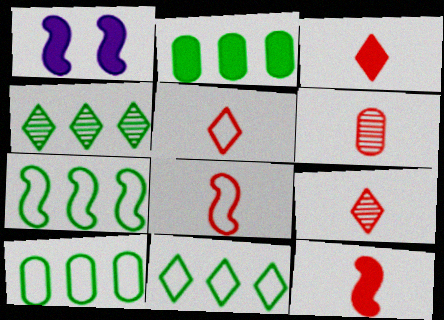[[1, 2, 3], 
[1, 6, 11], 
[1, 9, 10], 
[2, 4, 7], 
[3, 5, 9], 
[3, 6, 8], 
[5, 6, 12], 
[7, 10, 11]]